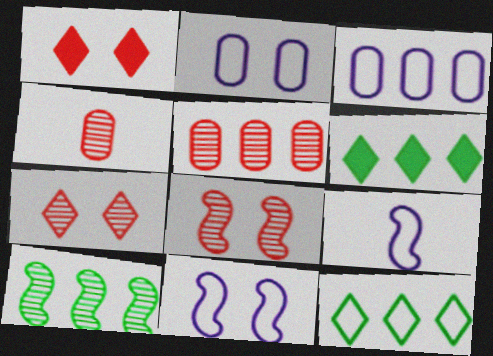[[4, 6, 11]]